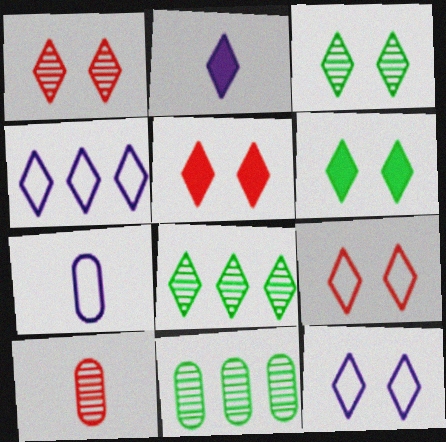[[1, 5, 9], 
[1, 6, 12], 
[2, 8, 9], 
[3, 5, 12]]